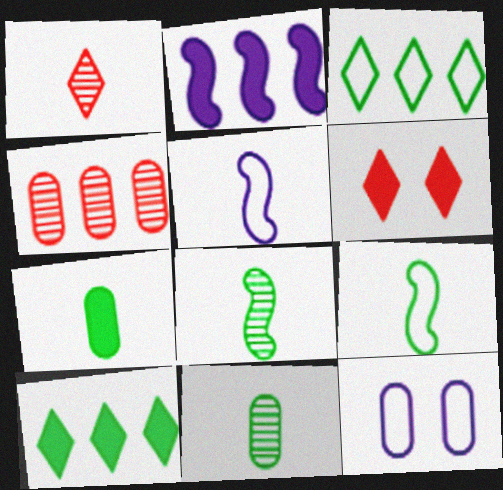[[1, 5, 7], 
[2, 3, 4], 
[2, 6, 7], 
[4, 7, 12]]